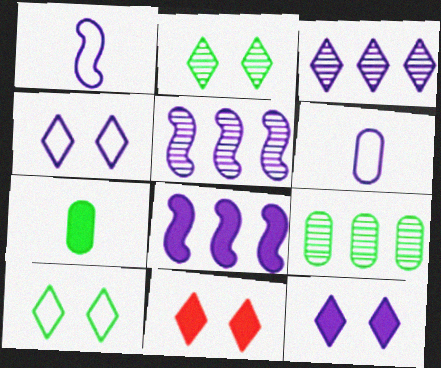[[1, 9, 11], 
[2, 4, 11], 
[5, 6, 12], 
[7, 8, 11]]